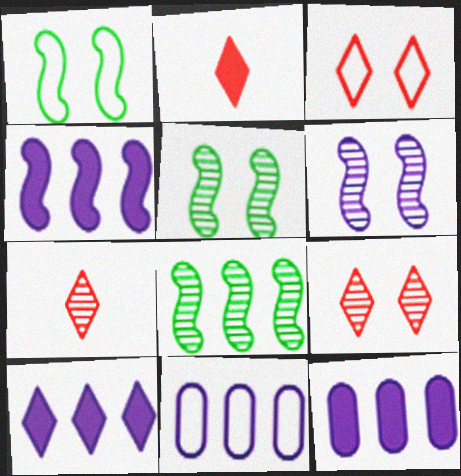[[1, 7, 12], 
[2, 5, 11], 
[4, 10, 12]]